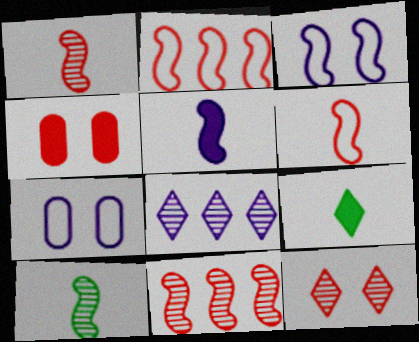[[5, 6, 10], 
[5, 7, 8], 
[7, 9, 11]]